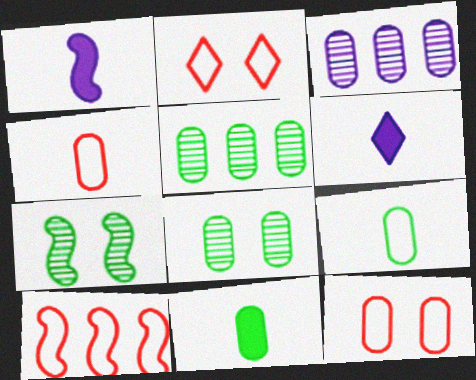[[1, 2, 5], 
[1, 7, 10], 
[2, 4, 10], 
[3, 11, 12], 
[6, 8, 10]]